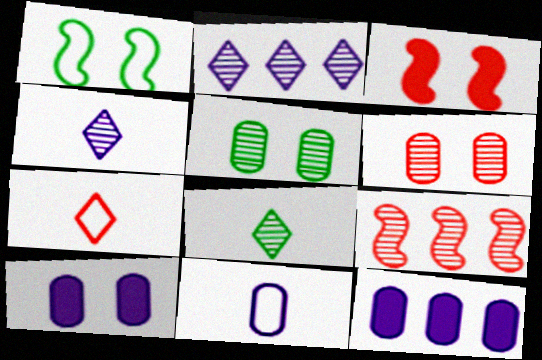[[4, 5, 9]]